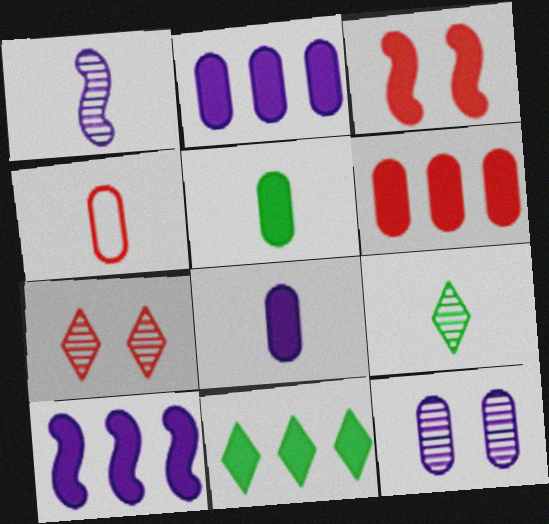[[3, 8, 11], 
[6, 10, 11]]